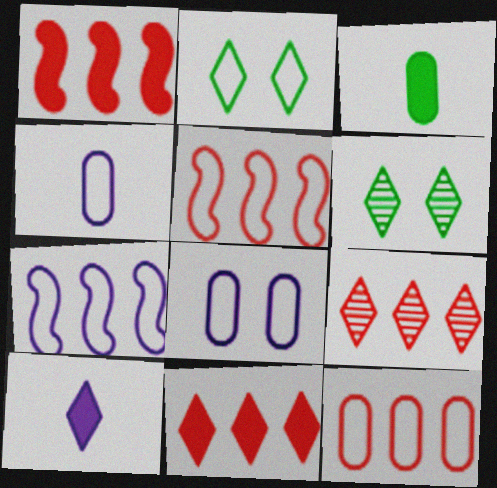[[1, 4, 6], 
[1, 9, 12], 
[2, 4, 5], 
[2, 9, 10]]